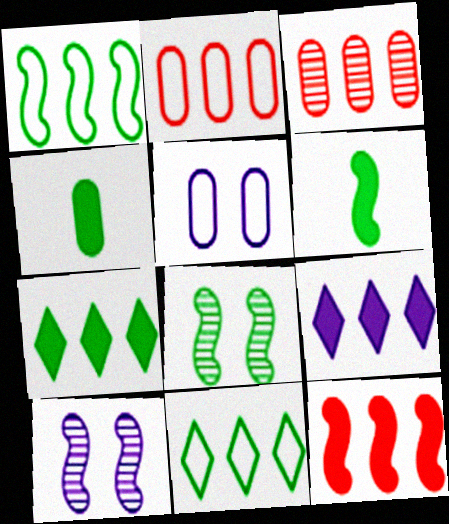[[1, 3, 9], 
[1, 6, 8], 
[3, 4, 5], 
[4, 8, 11]]